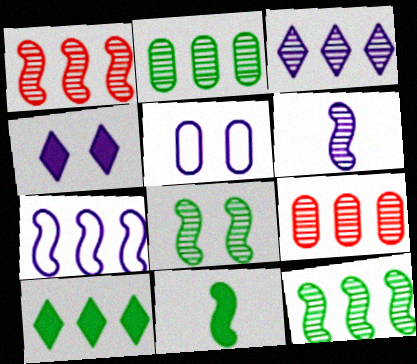[[1, 2, 3], 
[1, 6, 8], 
[3, 9, 12], 
[7, 9, 10]]